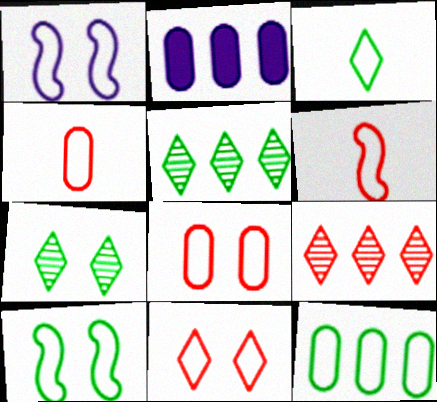[[2, 6, 7], 
[3, 10, 12]]